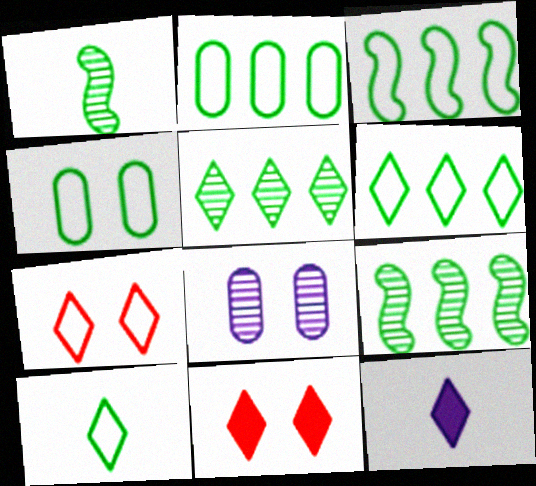[[2, 3, 6], 
[3, 4, 10], 
[5, 7, 12]]